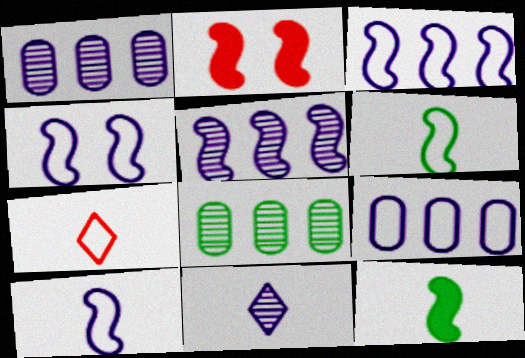[[2, 5, 6], 
[3, 4, 10]]